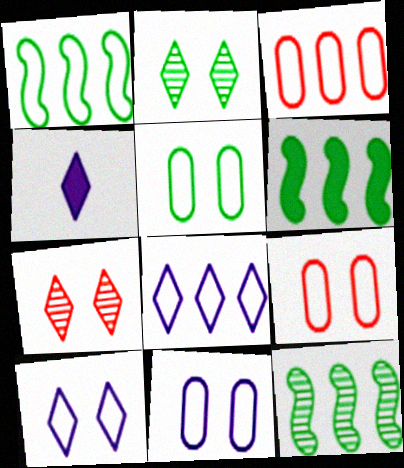[[1, 3, 8], 
[1, 6, 12], 
[4, 9, 12], 
[5, 9, 11]]